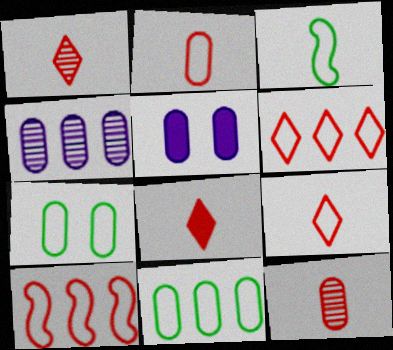[[1, 8, 9], 
[5, 11, 12]]